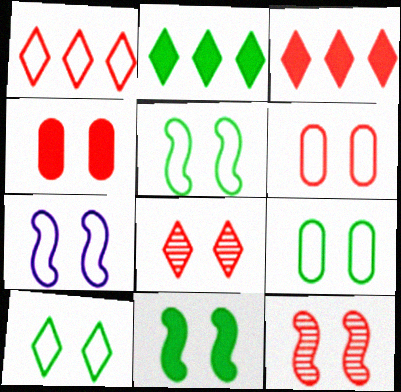[[5, 9, 10], 
[6, 7, 10], 
[7, 11, 12]]